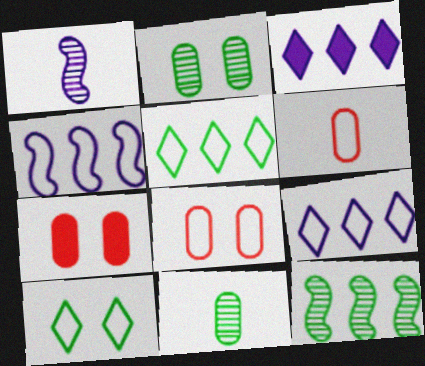[[1, 5, 7], 
[4, 6, 10]]